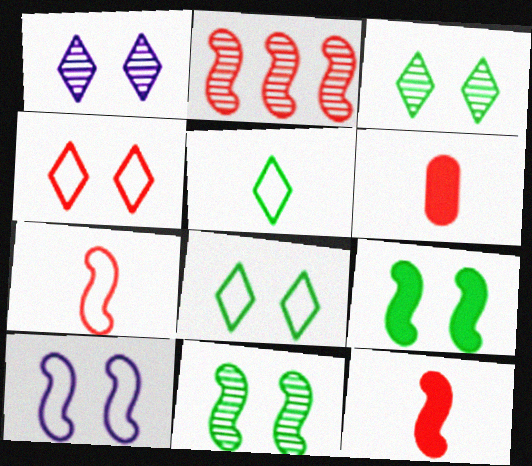[[2, 4, 6]]